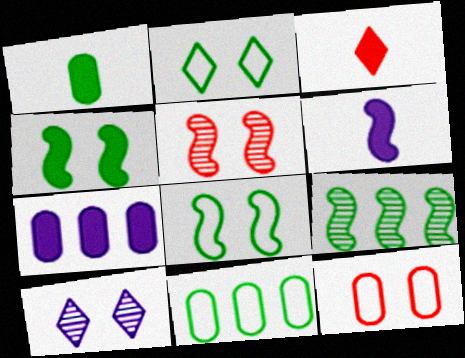[[1, 2, 9], 
[1, 3, 6], 
[3, 4, 7], 
[4, 10, 12]]